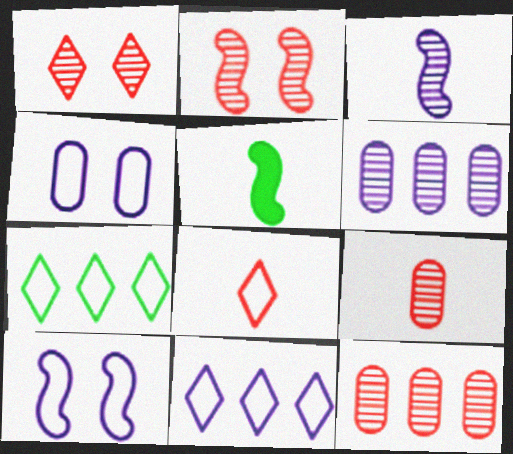[]